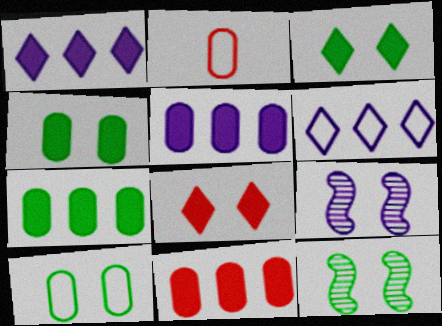[[1, 2, 12], 
[3, 10, 12], 
[5, 7, 11], 
[8, 9, 10]]